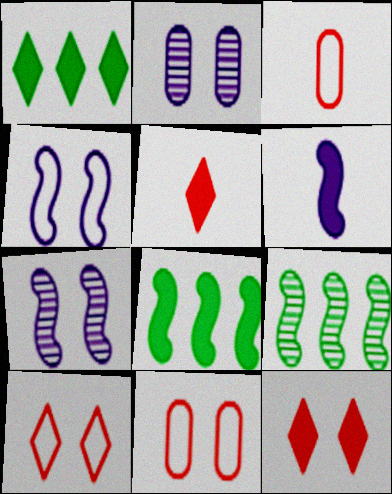[[1, 3, 7]]